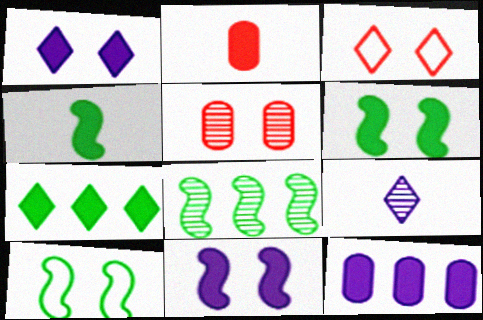[[1, 5, 10], 
[2, 7, 11], 
[3, 7, 9], 
[4, 8, 10], 
[5, 8, 9]]